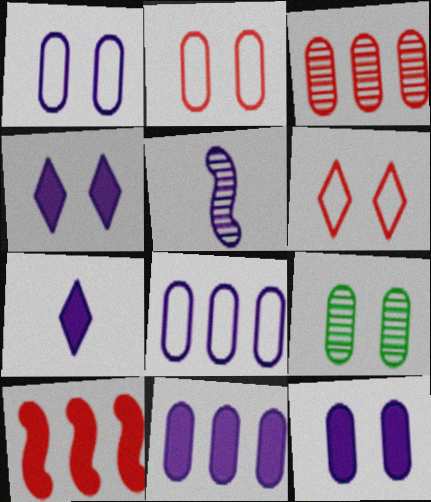[[2, 9, 12], 
[4, 5, 8]]